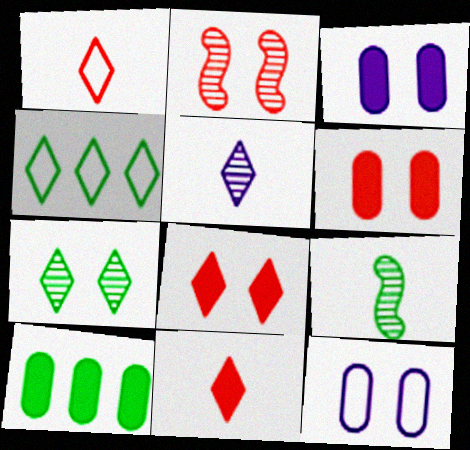[[4, 5, 8]]